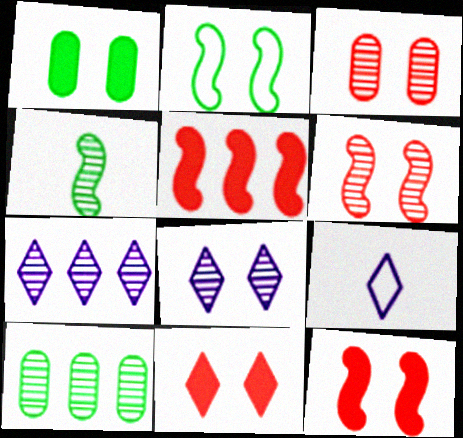[[3, 4, 7], 
[9, 10, 12]]